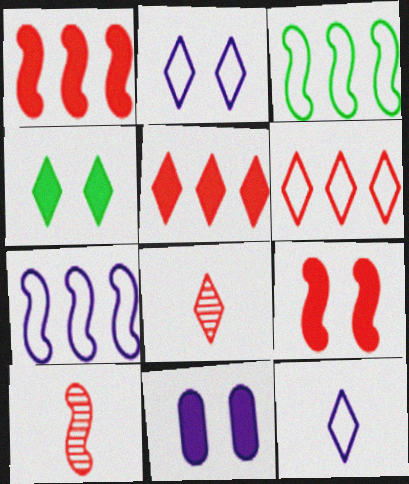[[3, 8, 11], 
[4, 9, 11]]